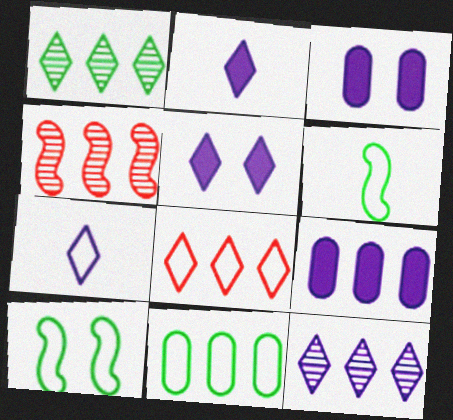[[5, 7, 12]]